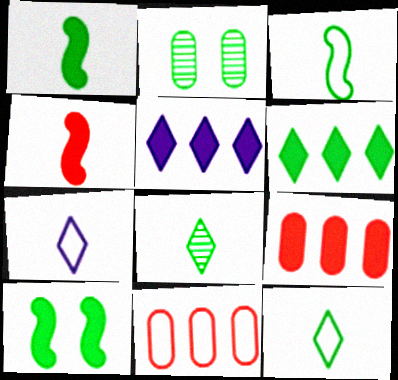[[2, 3, 6]]